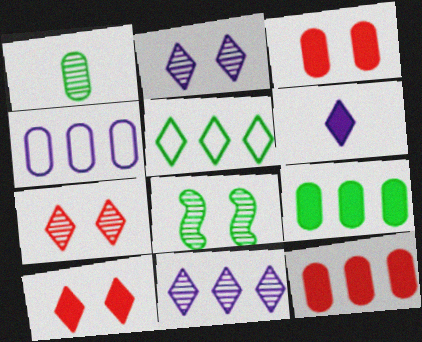[[1, 3, 4], 
[5, 6, 7]]